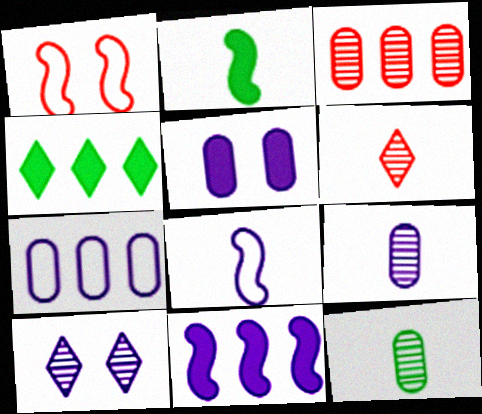[[1, 4, 9], 
[5, 7, 9]]